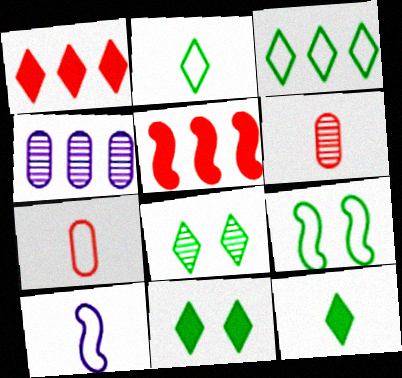[[2, 7, 10], 
[3, 4, 5], 
[3, 8, 12], 
[6, 10, 12]]